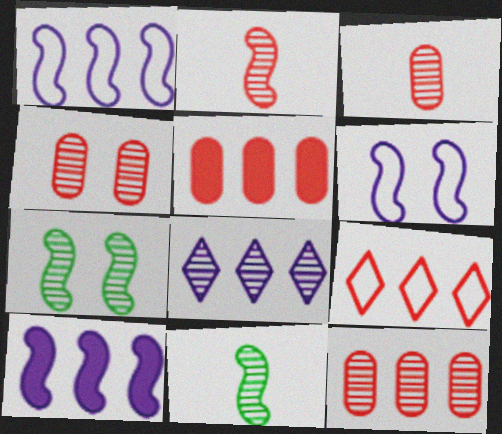[[3, 4, 12], 
[3, 7, 8], 
[4, 8, 11]]